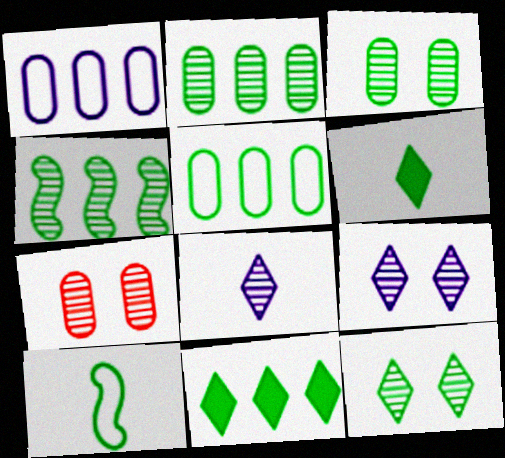[[3, 10, 11], 
[4, 5, 11], 
[4, 7, 8]]